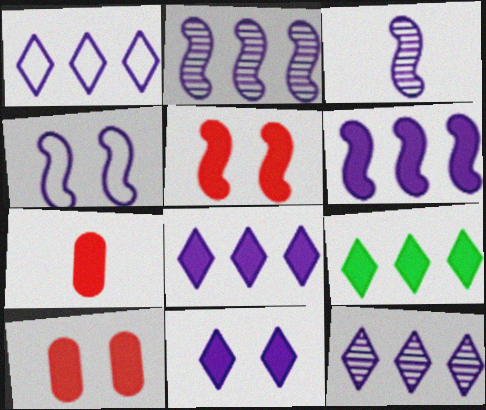[[1, 8, 12], 
[3, 4, 6]]